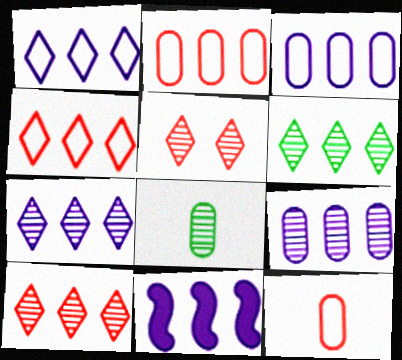[[1, 9, 11], 
[2, 6, 11], 
[3, 7, 11], 
[6, 7, 10]]